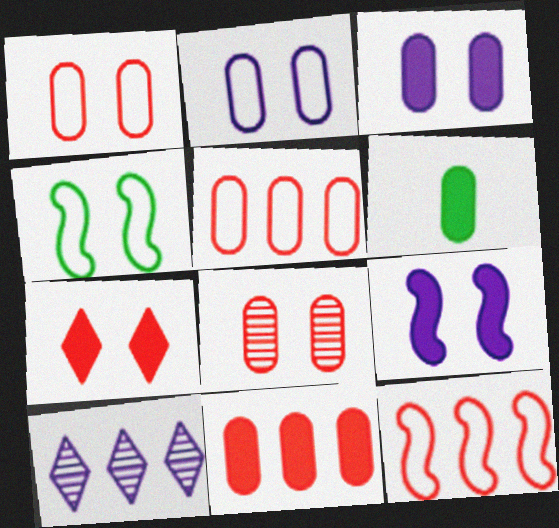[[3, 6, 11]]